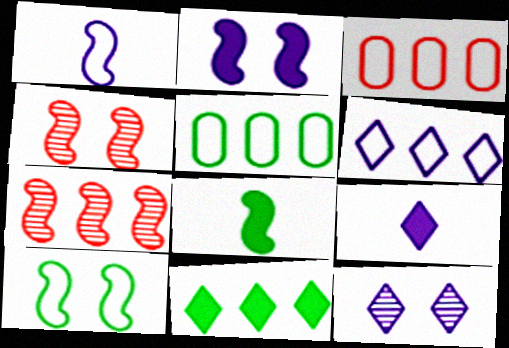[[2, 4, 10], 
[3, 8, 12], 
[4, 5, 9], 
[6, 9, 12]]